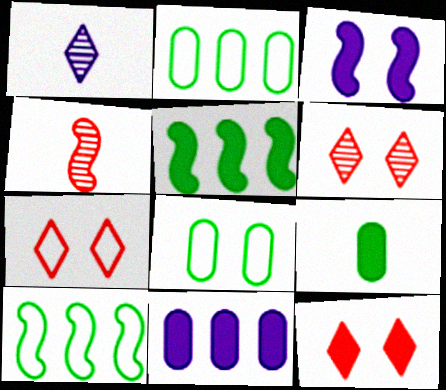[[3, 4, 10], 
[3, 6, 8], 
[6, 7, 12]]